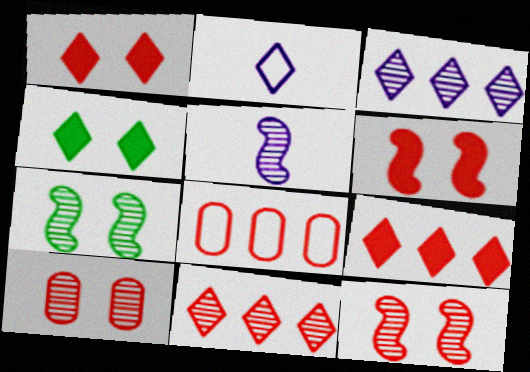[[2, 4, 11], 
[4, 5, 8]]